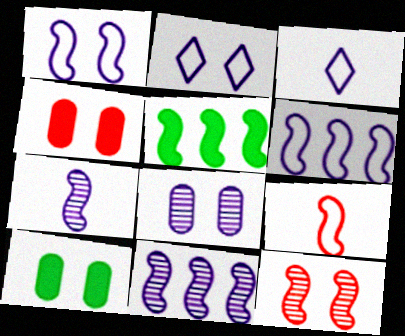[[2, 10, 12]]